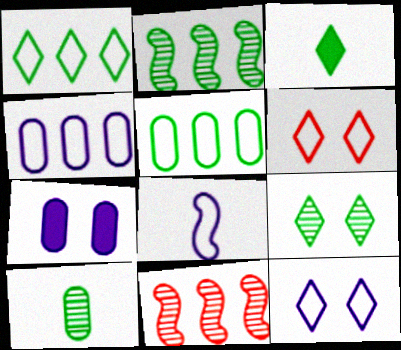[[1, 3, 9], 
[2, 9, 10], 
[4, 8, 12], 
[5, 6, 8]]